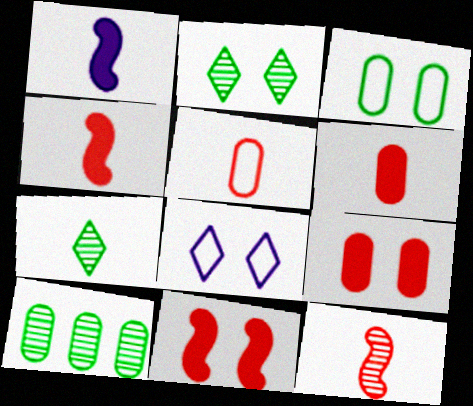[[1, 5, 7], 
[4, 8, 10]]